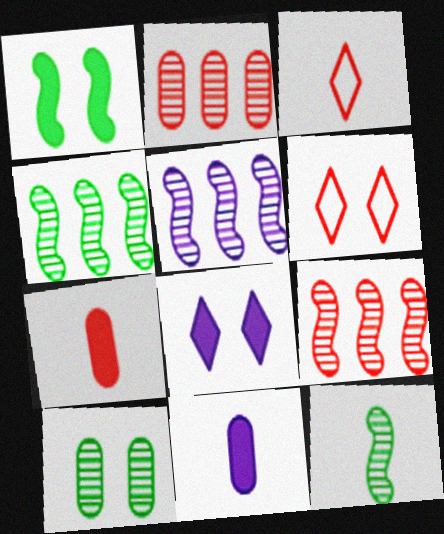[[3, 11, 12], 
[4, 5, 9], 
[4, 6, 11], 
[6, 7, 9]]